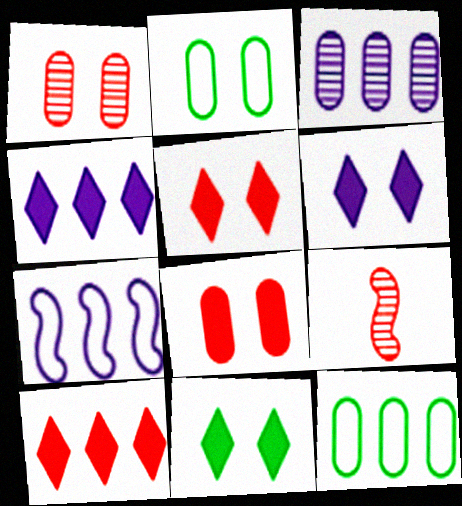[[2, 4, 9], 
[3, 4, 7], 
[5, 6, 11], 
[6, 9, 12]]